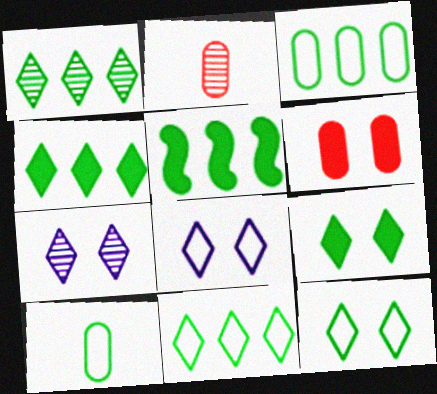[[1, 3, 5], 
[1, 4, 11], 
[2, 5, 8]]